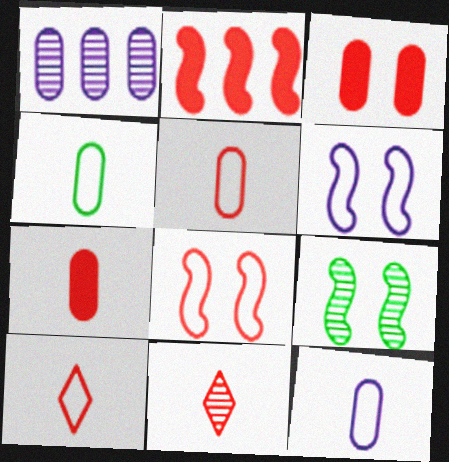[[1, 3, 4], 
[1, 9, 11], 
[4, 5, 12]]